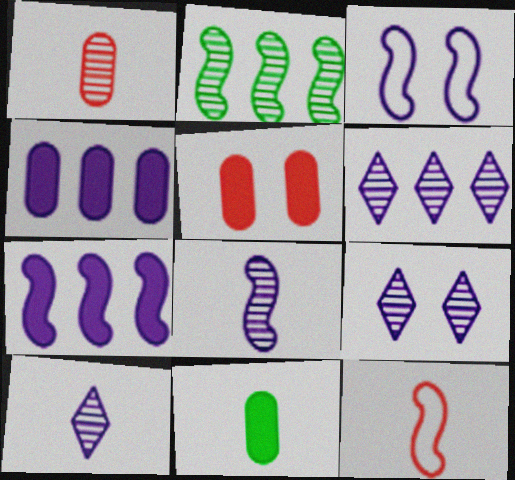[[1, 2, 9], 
[3, 4, 10], 
[3, 7, 8], 
[4, 5, 11], 
[6, 9, 10], 
[10, 11, 12]]